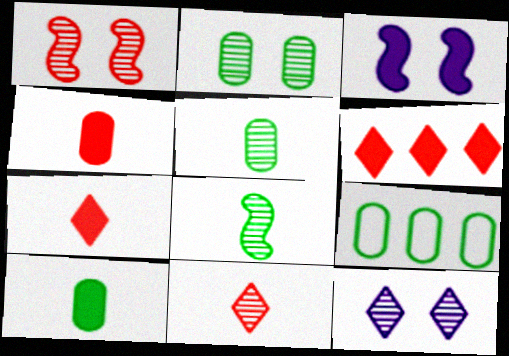[[1, 2, 12], 
[2, 9, 10], 
[3, 6, 10], 
[3, 9, 11]]